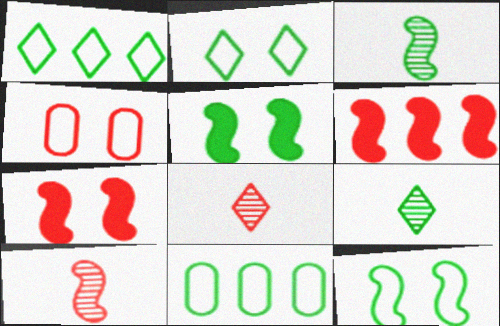[[4, 6, 8], 
[5, 9, 11]]